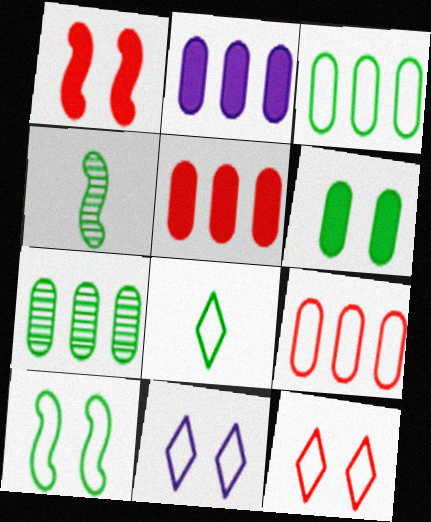[[2, 4, 12], 
[2, 7, 9], 
[3, 8, 10], 
[4, 5, 11]]